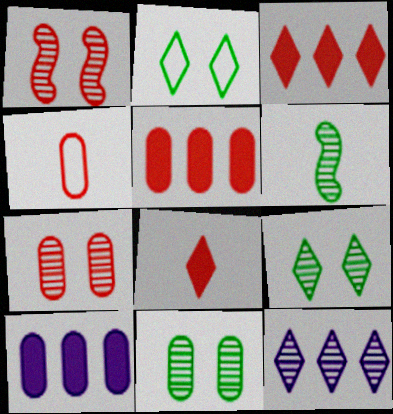[[1, 3, 4], 
[2, 8, 12], 
[4, 5, 7], 
[4, 10, 11], 
[6, 7, 12]]